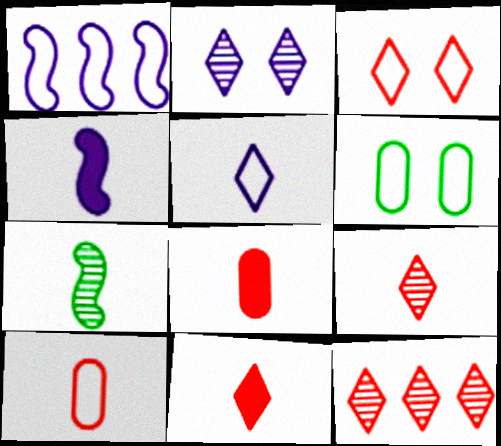[[3, 11, 12], 
[4, 6, 12], 
[5, 7, 8]]